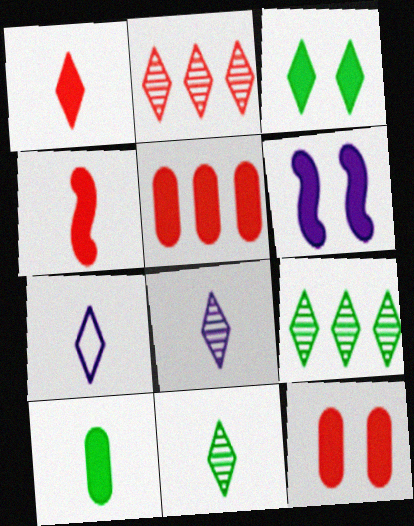[[1, 7, 11], 
[2, 3, 7], 
[3, 6, 12]]